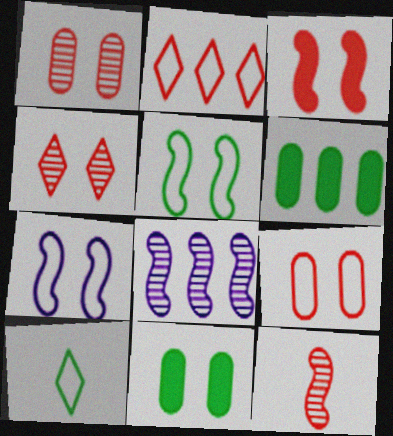[[2, 6, 8], 
[3, 4, 9], 
[4, 7, 11]]